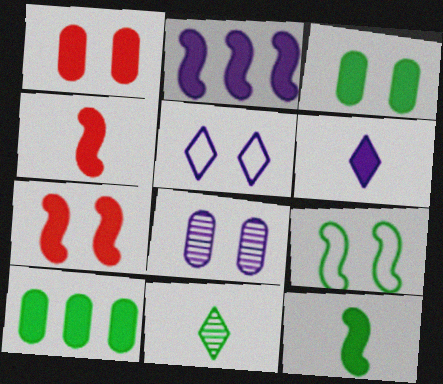[[2, 7, 12], 
[6, 7, 10], 
[9, 10, 11]]